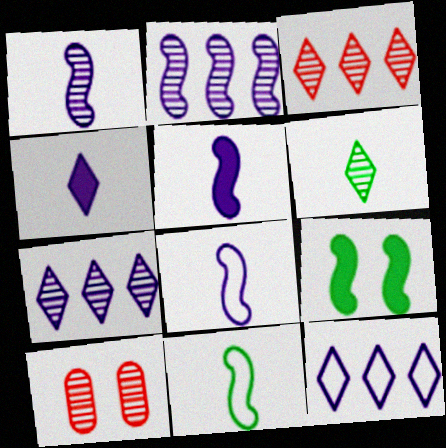[[1, 5, 8], 
[2, 6, 10]]